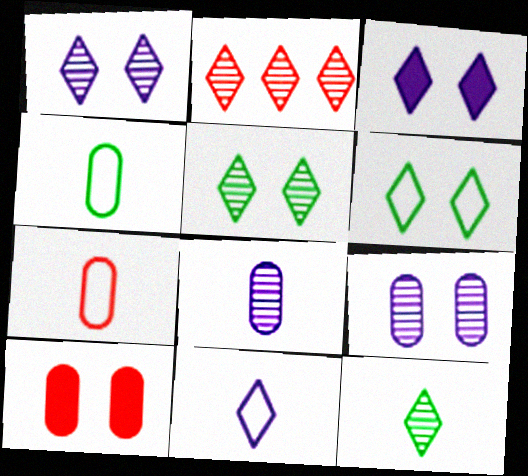[[1, 2, 12]]